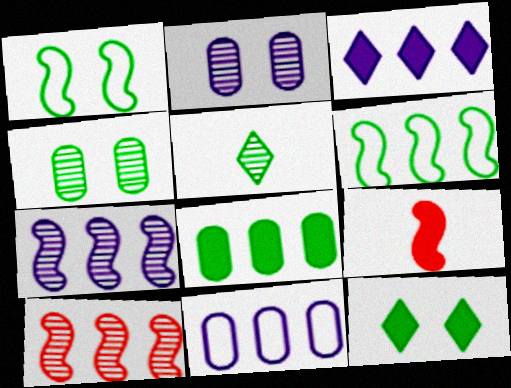[[1, 4, 12], 
[1, 5, 8], 
[1, 7, 9], 
[2, 5, 10], 
[3, 7, 11]]